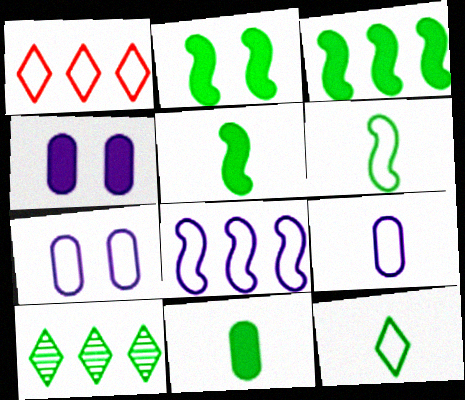[[1, 6, 7], 
[2, 3, 5]]